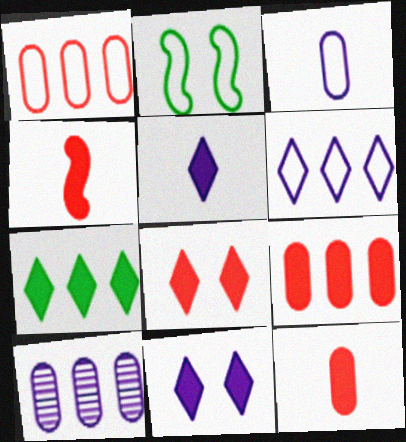[[4, 8, 9], 
[5, 7, 8]]